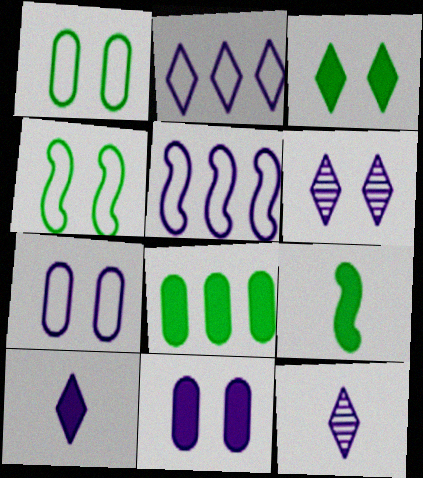[[2, 6, 10], 
[3, 8, 9], 
[5, 11, 12]]